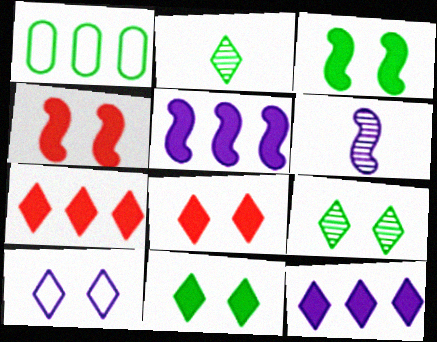[[1, 2, 3], 
[1, 6, 8], 
[2, 7, 10], 
[8, 9, 10]]